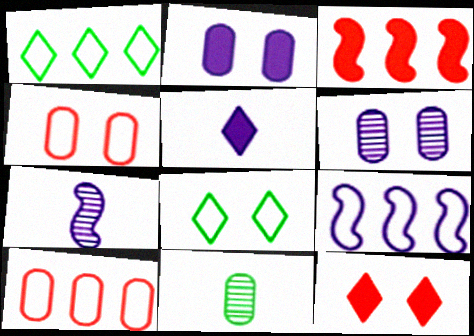[[1, 9, 10], 
[2, 10, 11], 
[5, 6, 9], 
[9, 11, 12]]